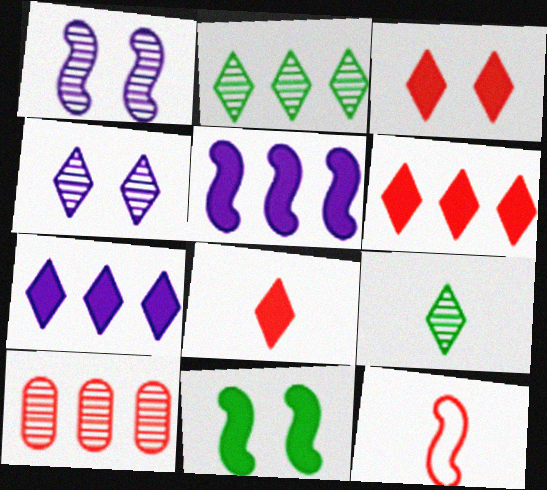[[1, 9, 10], 
[3, 6, 8], 
[3, 10, 12]]